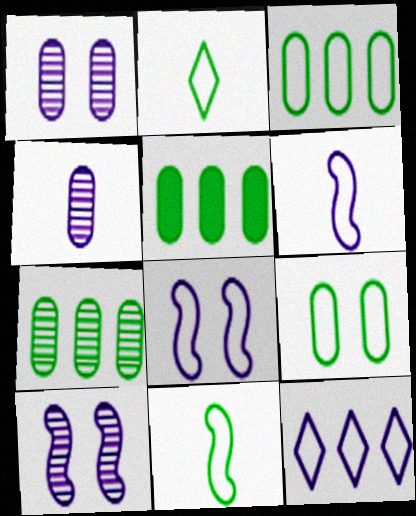[[3, 5, 7]]